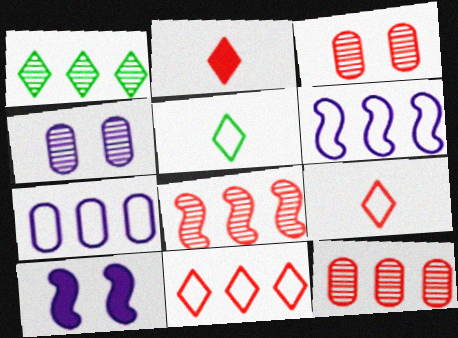[[5, 10, 12]]